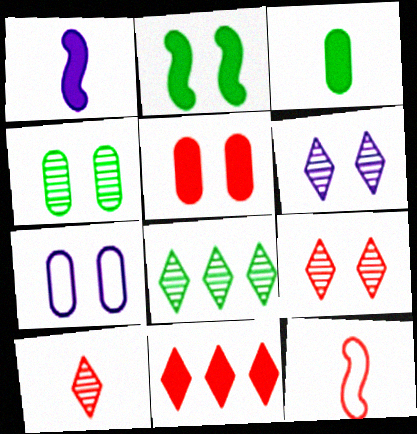[[2, 7, 9], 
[4, 5, 7], 
[6, 8, 10]]